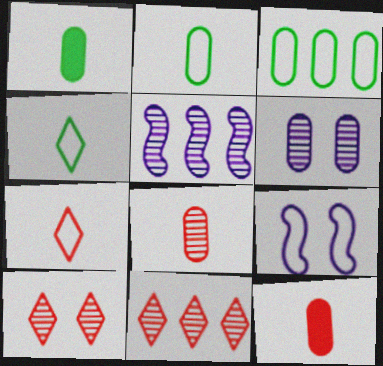[[1, 9, 11], 
[3, 6, 12], 
[3, 7, 9]]